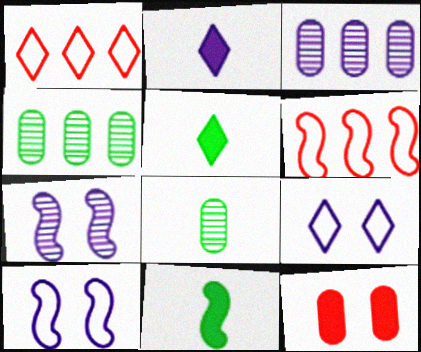[[2, 3, 10], 
[6, 7, 11]]